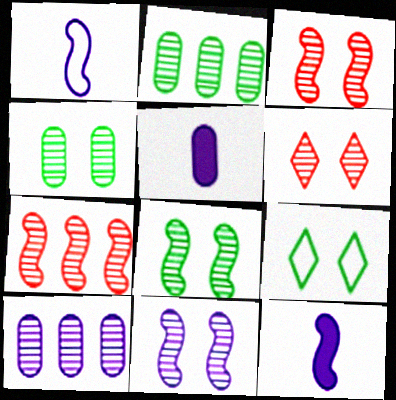[[3, 8, 11], 
[4, 6, 11], 
[5, 7, 9]]